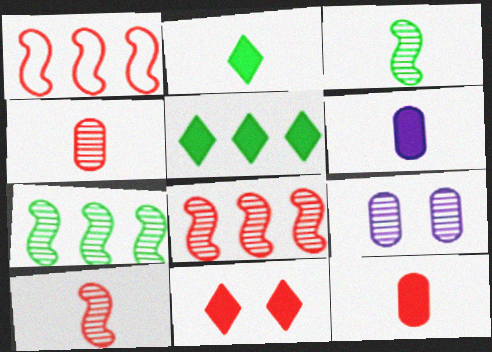[[1, 2, 9], 
[1, 4, 11]]